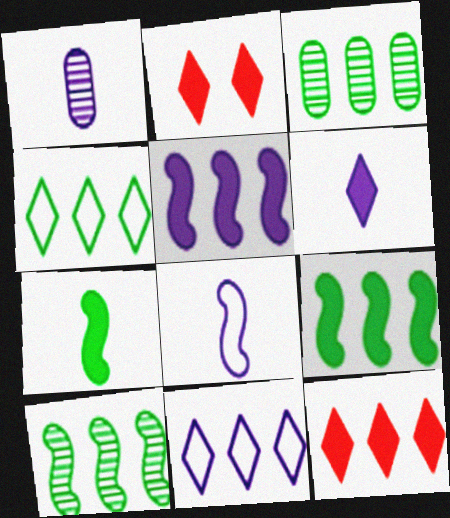[[1, 6, 8], 
[2, 3, 8], 
[3, 4, 9]]